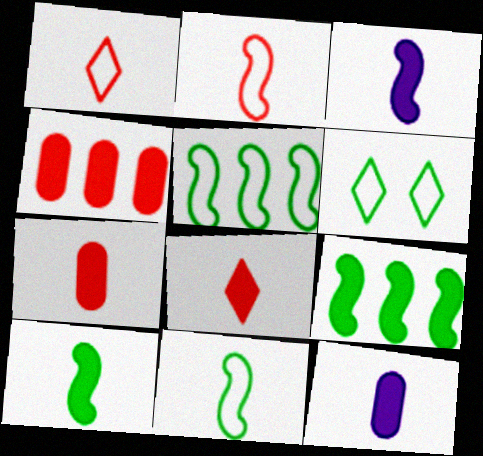[[8, 10, 12]]